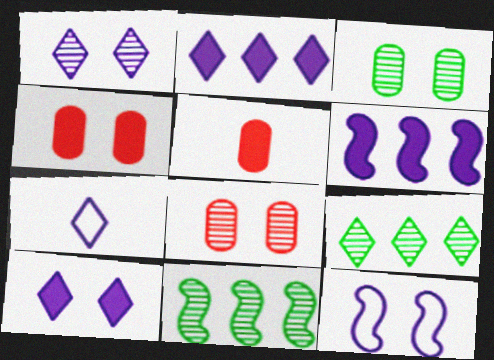[[1, 2, 7], 
[4, 7, 11], 
[5, 9, 12]]